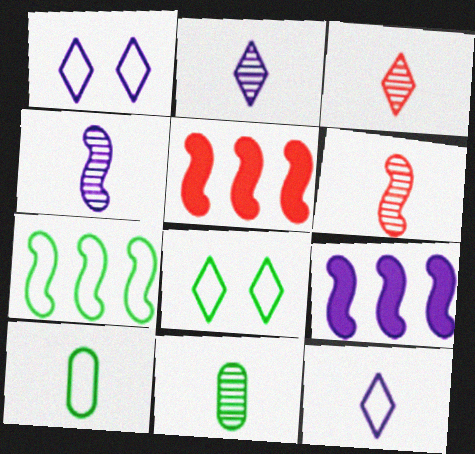[[1, 5, 11], 
[2, 6, 11], 
[3, 4, 11], 
[7, 8, 10]]